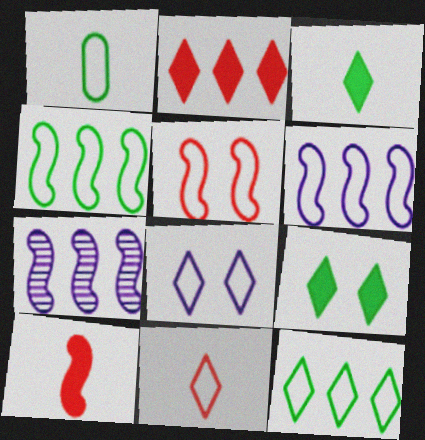[[8, 11, 12]]